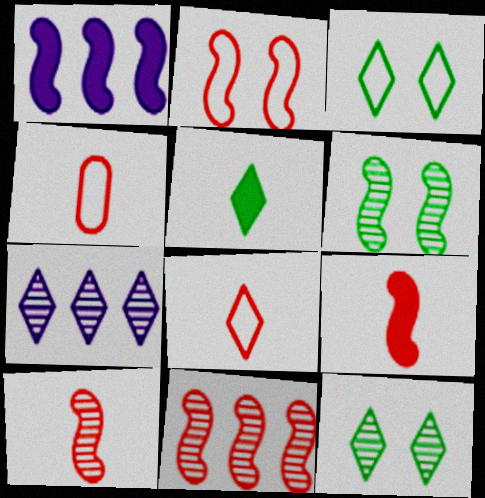[[1, 4, 12], 
[2, 9, 11]]